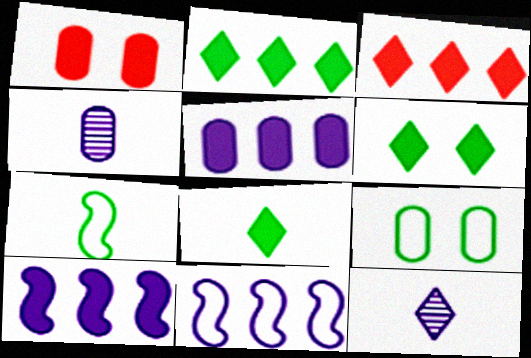[[1, 8, 10], 
[2, 6, 8]]